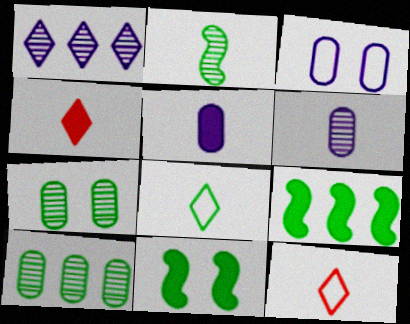[[2, 5, 12], 
[7, 8, 9], 
[8, 10, 11]]